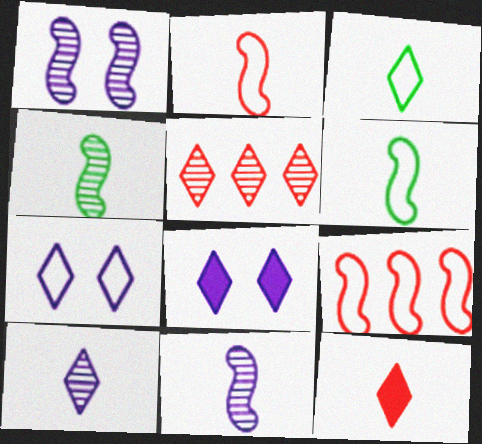[[3, 5, 8], 
[3, 10, 12]]